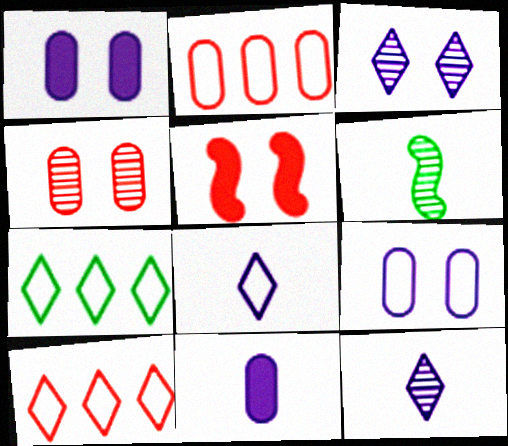[[1, 6, 10]]